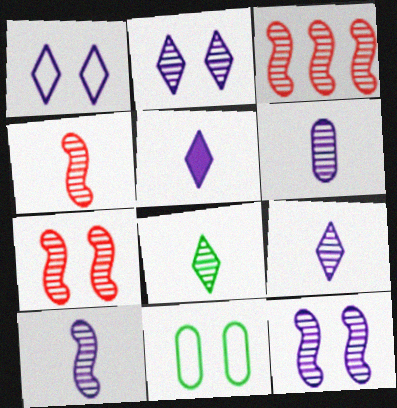[[3, 4, 7], 
[3, 5, 11], 
[4, 6, 8], 
[6, 9, 10]]